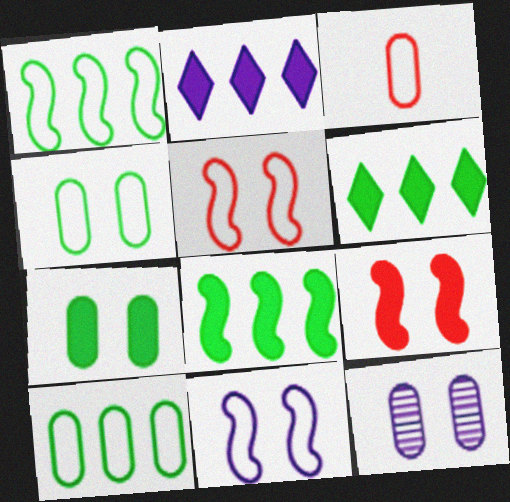[]